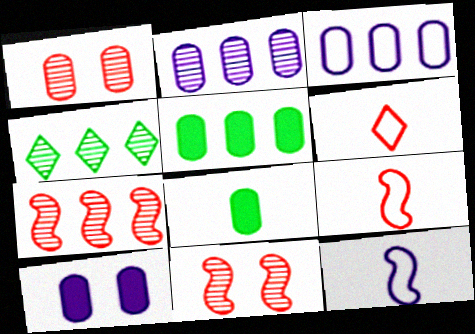[[1, 3, 8], 
[2, 4, 7], 
[4, 9, 10]]